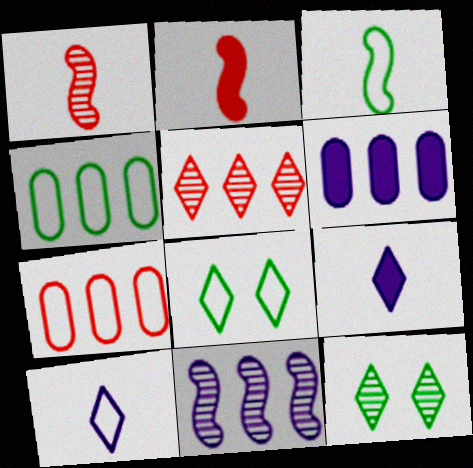[[1, 6, 8], 
[3, 4, 8], 
[5, 8, 9]]